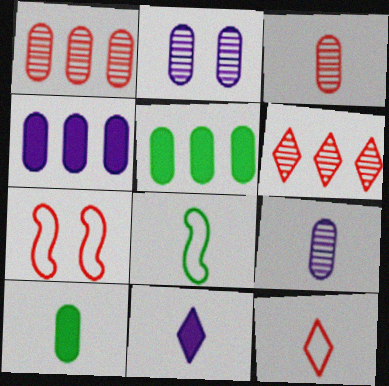[[3, 8, 11]]